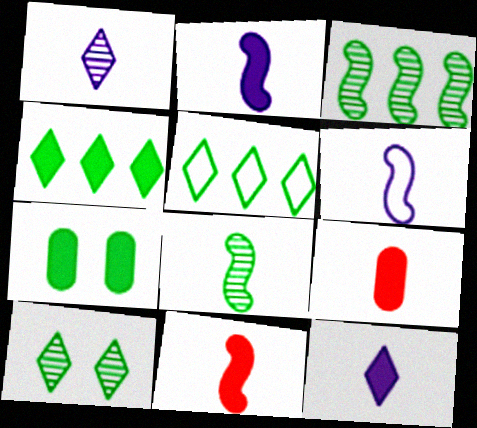[[5, 7, 8], 
[6, 8, 11]]